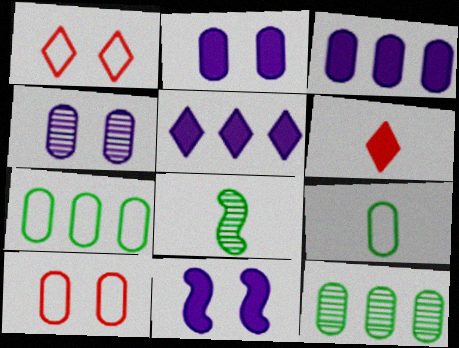[[1, 3, 8], 
[5, 8, 10]]